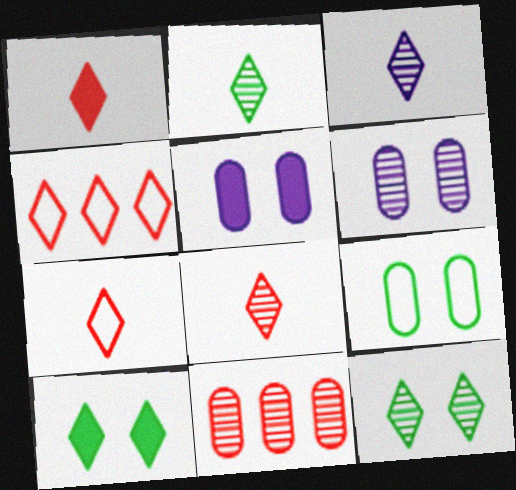[[1, 7, 8], 
[2, 3, 8], 
[3, 4, 10]]